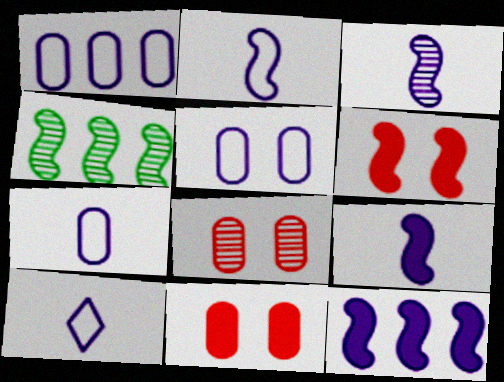[[1, 5, 7], 
[2, 3, 9], 
[2, 4, 6], 
[2, 7, 10], 
[4, 10, 11]]